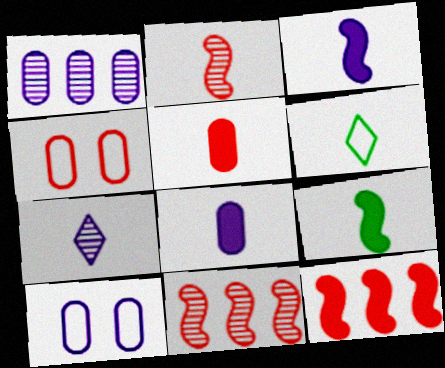[[1, 8, 10], 
[2, 6, 8]]